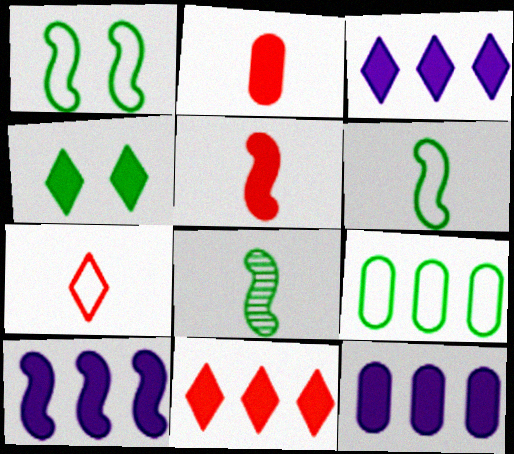[[2, 4, 10], 
[3, 10, 12], 
[4, 5, 12], 
[4, 8, 9]]